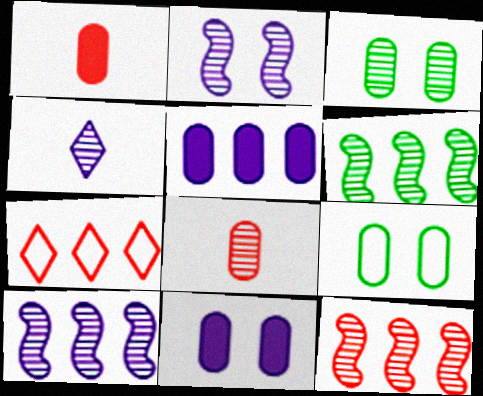[[3, 4, 12], 
[5, 6, 7], 
[5, 8, 9], 
[6, 10, 12]]